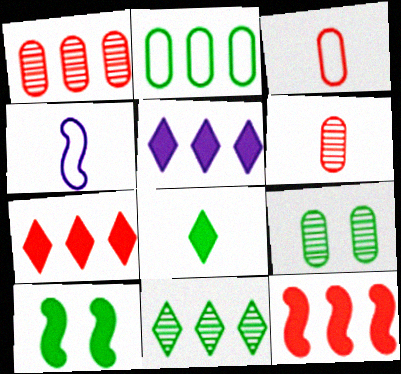[[4, 6, 8], 
[4, 7, 9]]